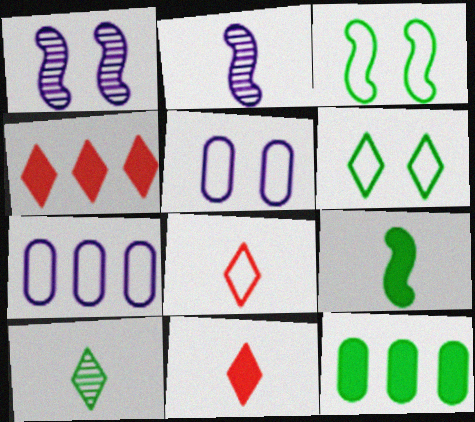[[1, 8, 12], 
[3, 7, 8], 
[3, 10, 12]]